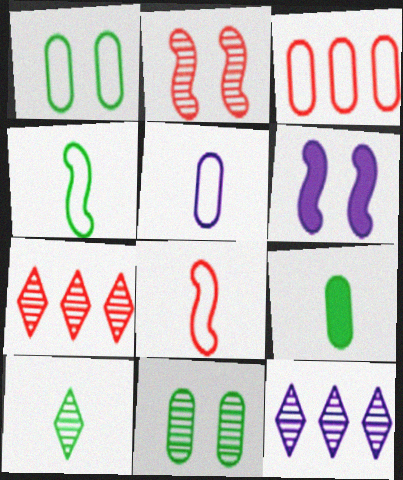[[1, 3, 5], 
[3, 6, 10], 
[4, 9, 10], 
[5, 6, 12]]